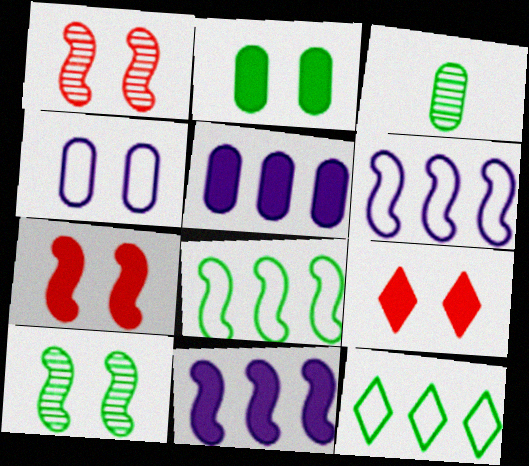[[3, 6, 9], 
[4, 9, 10]]